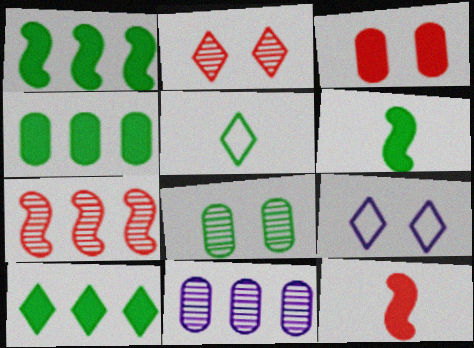[[1, 4, 10], 
[1, 5, 8]]